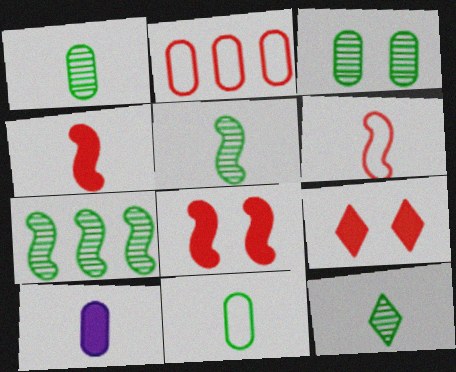[[1, 5, 12], 
[2, 3, 10], 
[3, 7, 12], 
[6, 10, 12]]